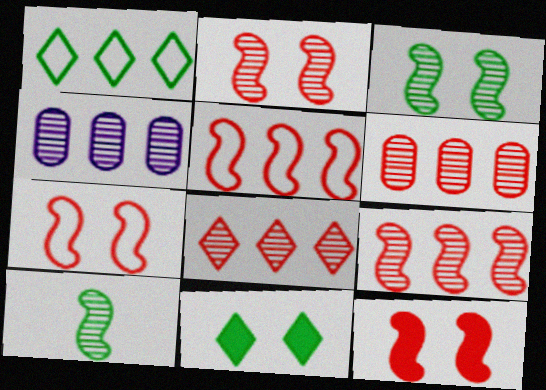[[2, 7, 12], 
[6, 8, 9]]